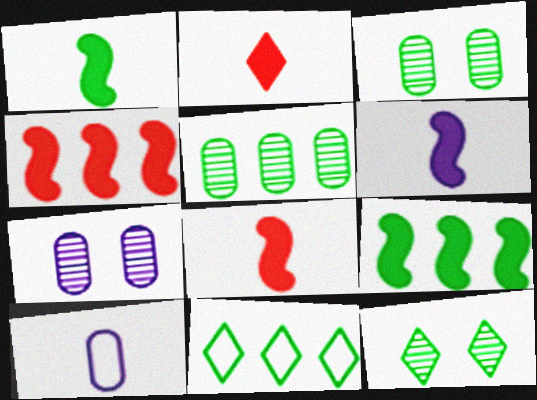[[1, 3, 11], 
[1, 6, 8], 
[4, 10, 12], 
[5, 9, 11], 
[7, 8, 11]]